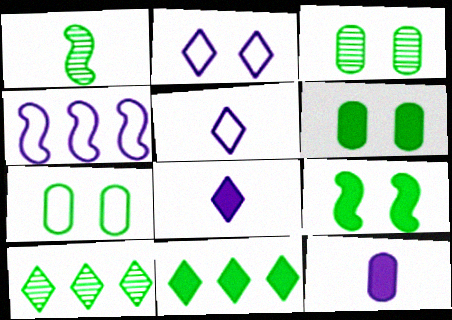[[1, 3, 10], 
[1, 7, 11], 
[3, 6, 7]]